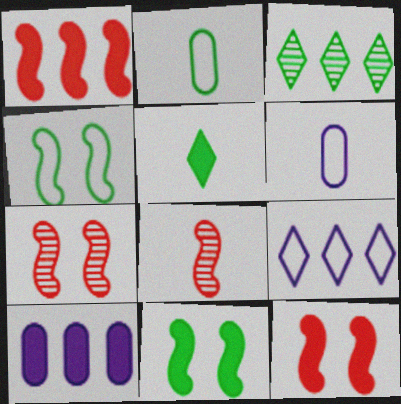[[2, 3, 11], 
[3, 6, 12], 
[5, 6, 8], 
[5, 10, 12]]